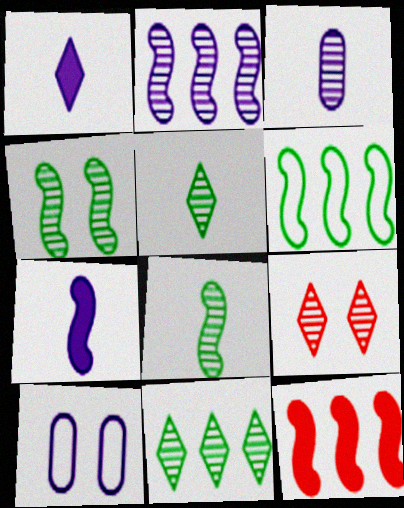[[1, 2, 10], 
[2, 6, 12], 
[5, 10, 12]]